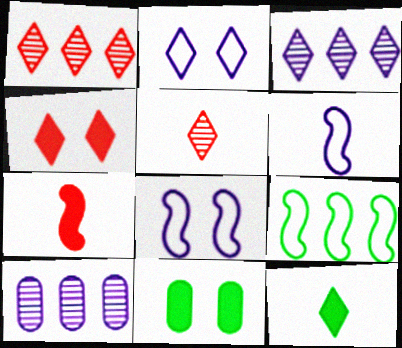[[1, 2, 12], 
[1, 6, 11]]